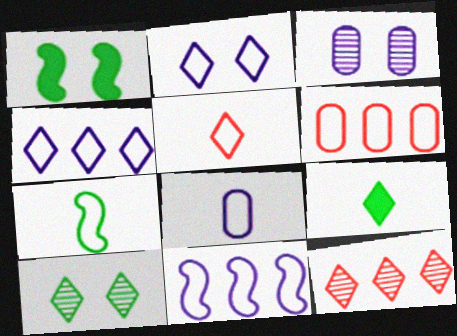[[1, 8, 12], 
[2, 6, 7], 
[2, 8, 11], 
[2, 9, 12], 
[5, 7, 8]]